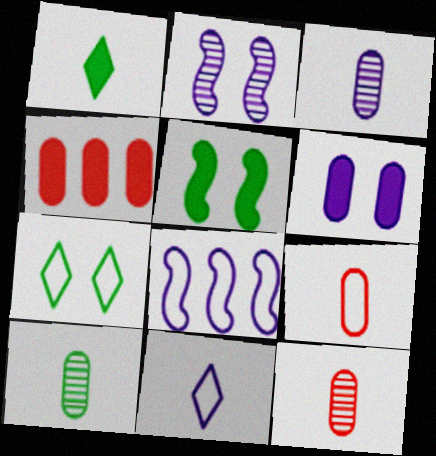[[3, 10, 12], 
[7, 8, 9]]